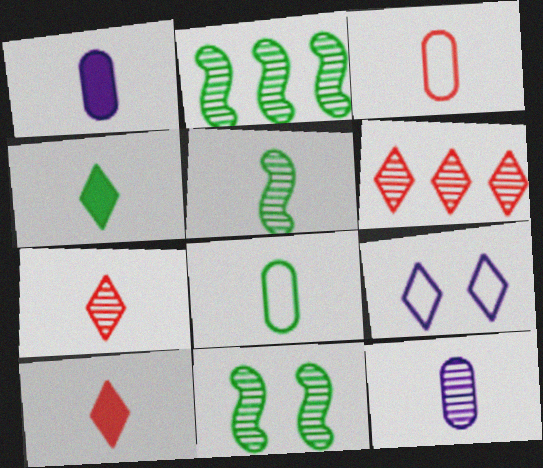[[2, 5, 11], 
[4, 5, 8], 
[4, 6, 9], 
[5, 7, 12], 
[6, 11, 12]]